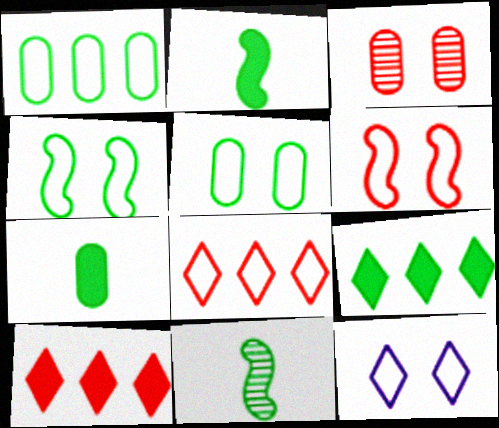[[5, 6, 12], 
[5, 9, 11]]